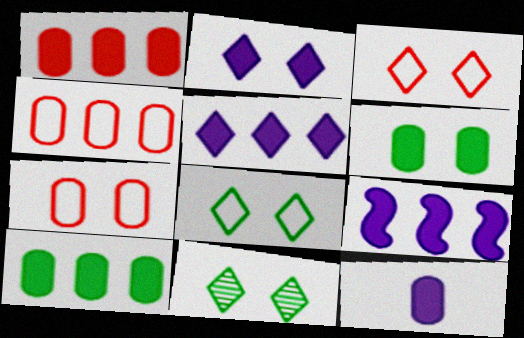[[1, 6, 12], 
[2, 3, 11], 
[2, 9, 12]]